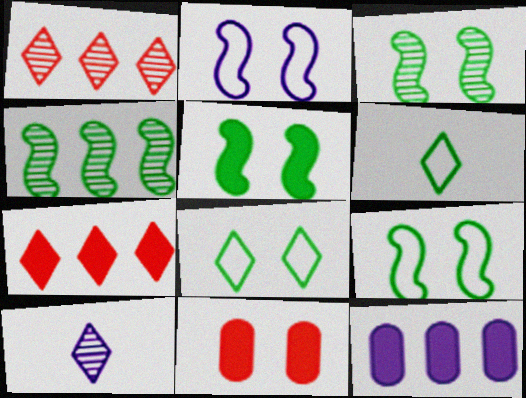[[2, 10, 12], 
[3, 5, 9], 
[7, 8, 10]]